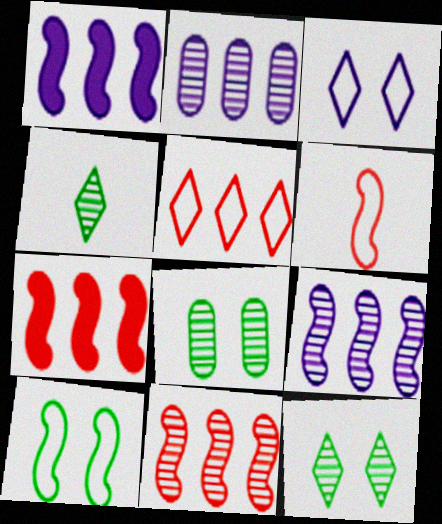[]